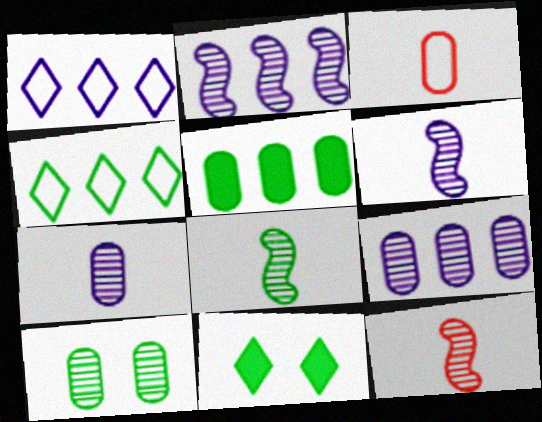[[2, 3, 11], 
[6, 8, 12]]